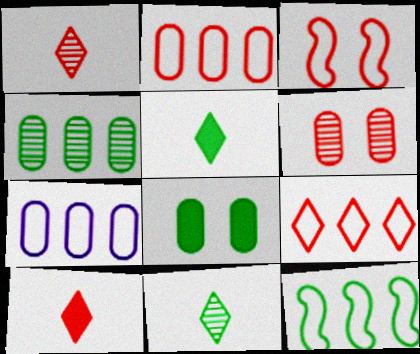[[7, 9, 12], 
[8, 11, 12]]